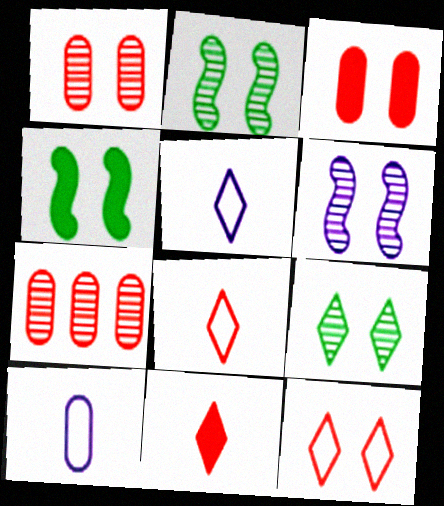[[1, 6, 9], 
[4, 5, 7]]